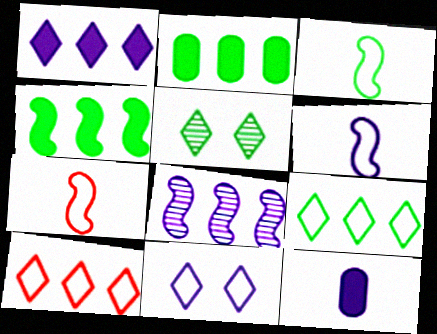[[2, 3, 5], 
[2, 8, 10], 
[3, 6, 7], 
[8, 11, 12]]